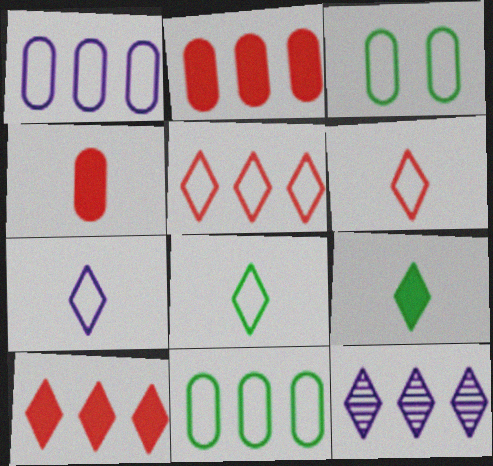[[6, 7, 8]]